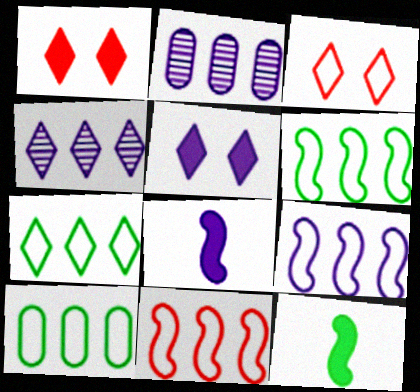[[2, 3, 12], 
[6, 7, 10], 
[6, 9, 11]]